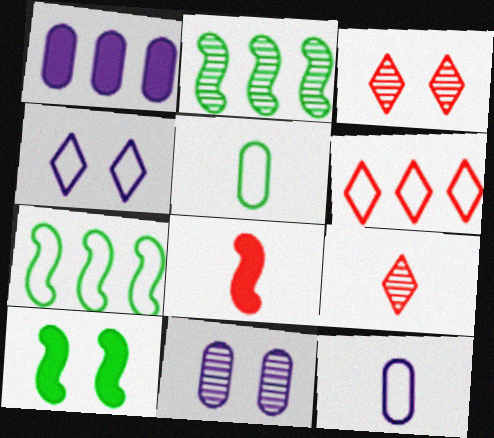[[1, 2, 6], 
[1, 11, 12], 
[2, 9, 11]]